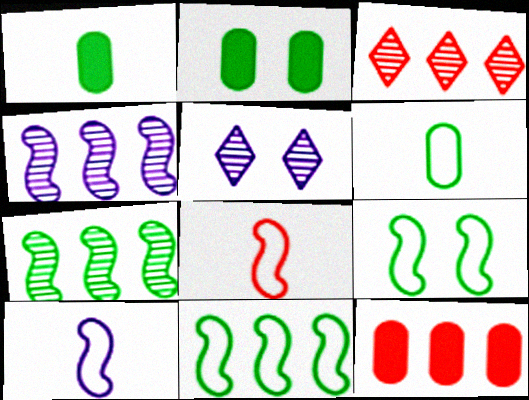[[2, 3, 10]]